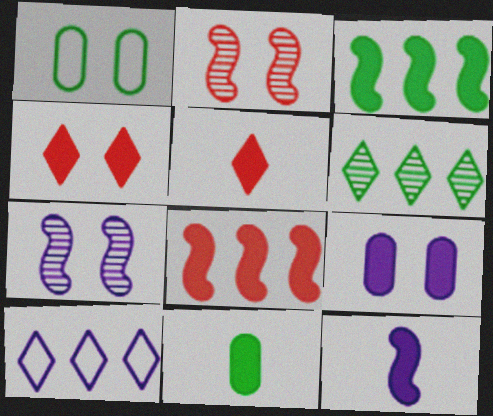[[1, 4, 7], 
[2, 10, 11], 
[3, 5, 9], 
[5, 11, 12]]